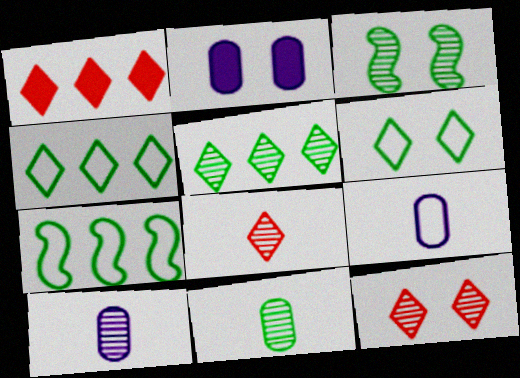[[1, 3, 9], 
[2, 7, 8], 
[3, 5, 11]]